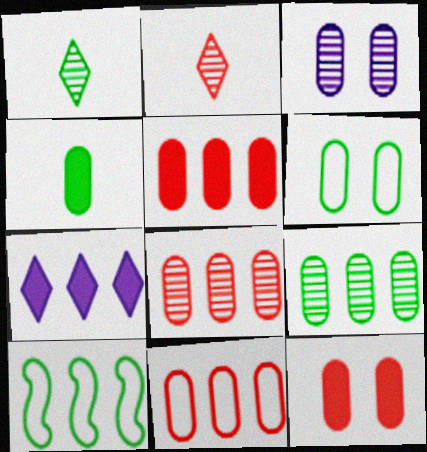[[3, 4, 11], 
[3, 6, 12], 
[4, 6, 9], 
[5, 8, 11], 
[7, 8, 10]]